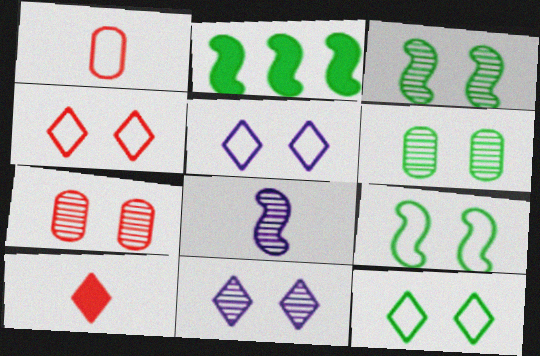[[1, 2, 11], 
[3, 7, 11], 
[4, 5, 12]]